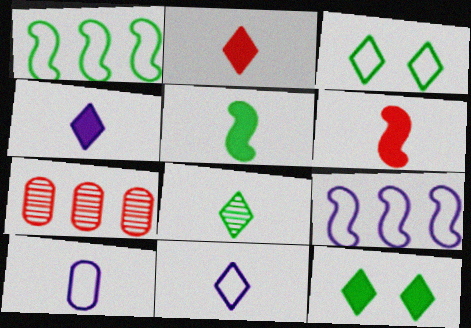[[2, 8, 11], 
[6, 8, 10]]